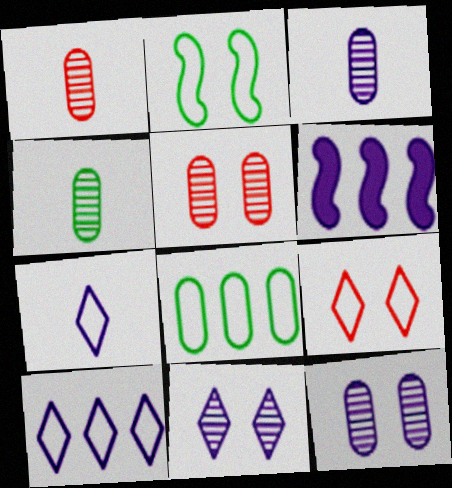[[1, 3, 4], 
[4, 6, 9], 
[6, 7, 12]]